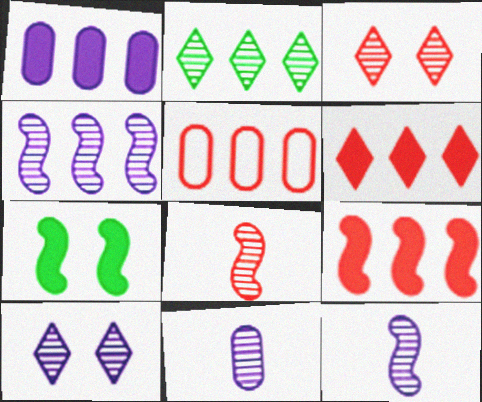[[4, 10, 11]]